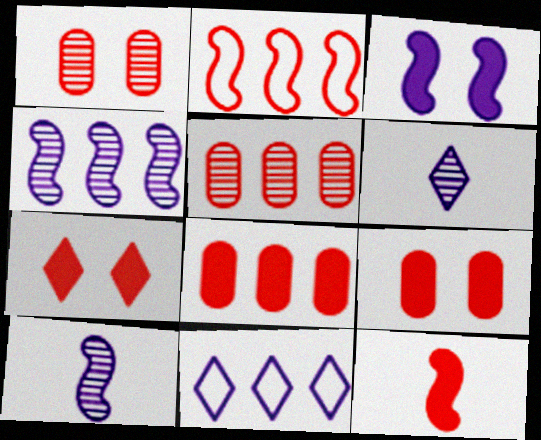[[7, 8, 12]]